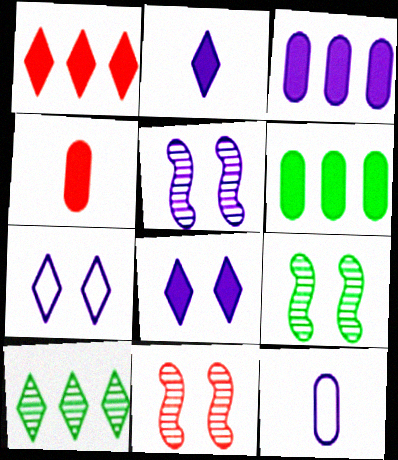[[1, 9, 12], 
[5, 9, 11]]